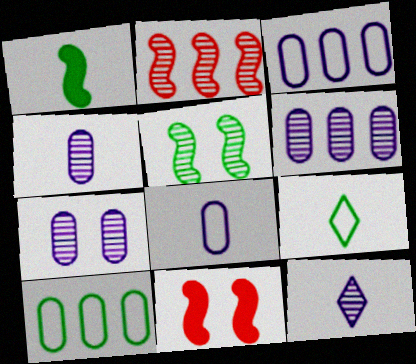[[4, 6, 7], 
[6, 9, 11], 
[10, 11, 12]]